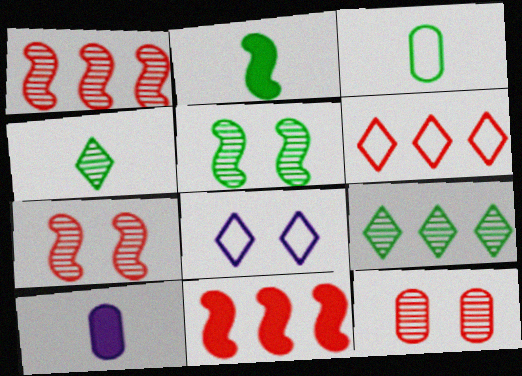[[2, 3, 4], 
[5, 6, 10]]